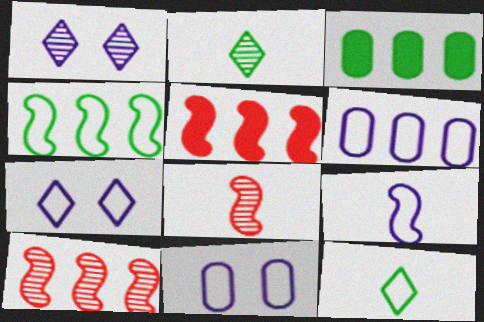[[2, 5, 11], 
[3, 7, 8], 
[6, 7, 9]]